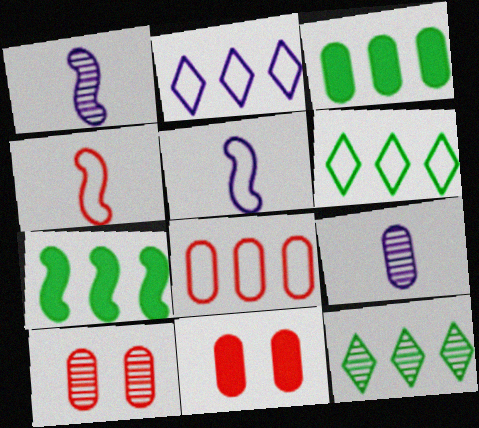[[1, 6, 11], 
[1, 10, 12], 
[5, 11, 12]]